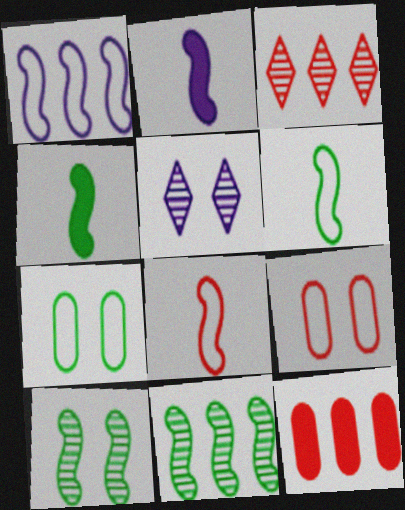[[2, 3, 7], 
[5, 6, 12]]